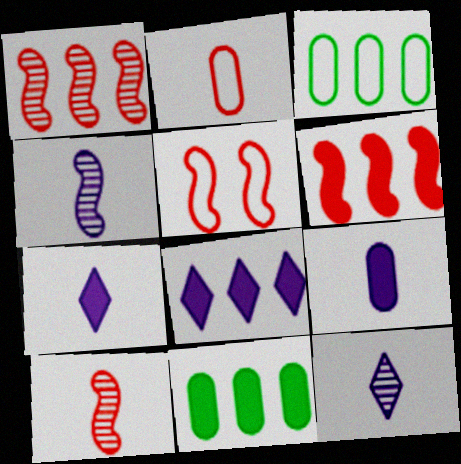[[1, 3, 8], 
[5, 6, 10], 
[5, 11, 12], 
[6, 8, 11]]